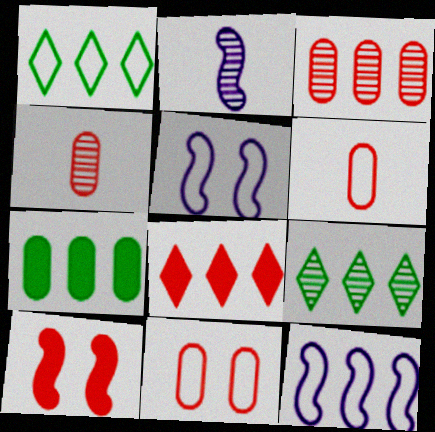[[1, 5, 6]]